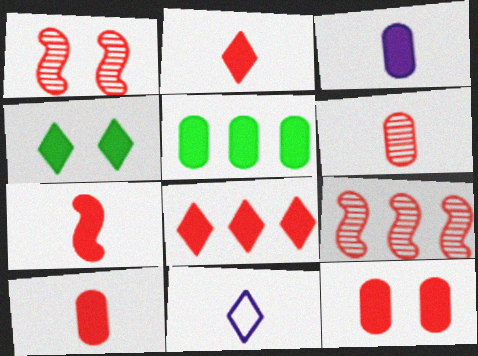[[1, 5, 11], 
[2, 7, 10], 
[3, 5, 12], 
[7, 8, 12]]